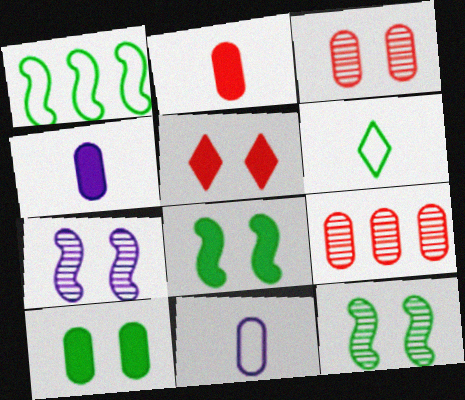[[9, 10, 11]]